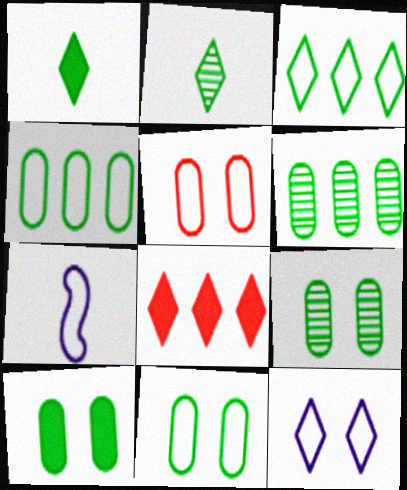[[2, 8, 12], 
[3, 5, 7], 
[7, 8, 9], 
[9, 10, 11]]